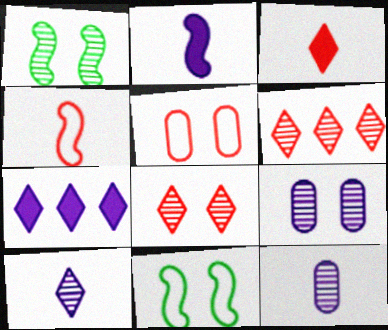[[1, 6, 12], 
[1, 8, 9]]